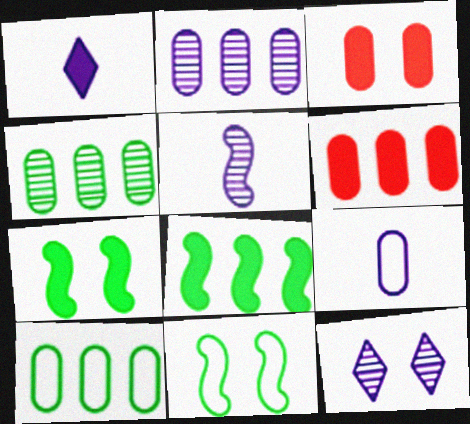[[1, 3, 8], 
[1, 5, 9], 
[1, 6, 7], 
[2, 5, 12], 
[2, 6, 10], 
[3, 4, 9], 
[3, 11, 12]]